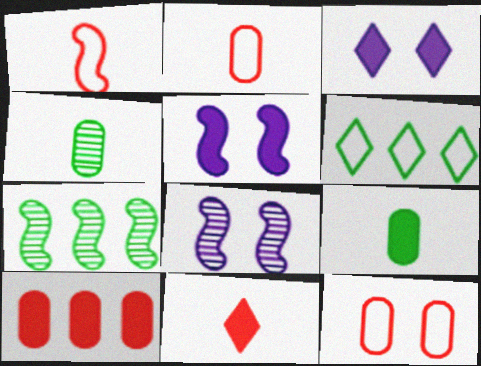[[1, 5, 7], 
[2, 3, 7]]